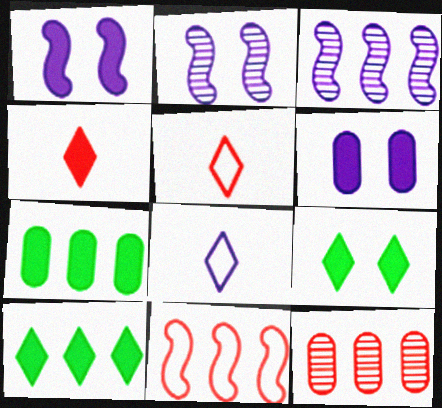[[1, 4, 7], 
[2, 5, 7], 
[3, 6, 8]]